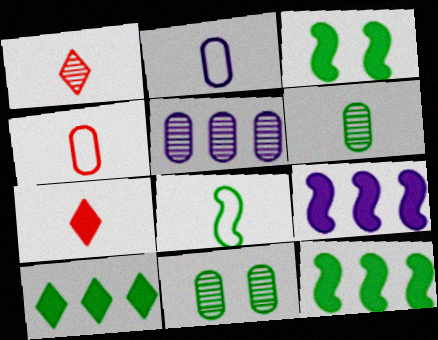[[8, 10, 11]]